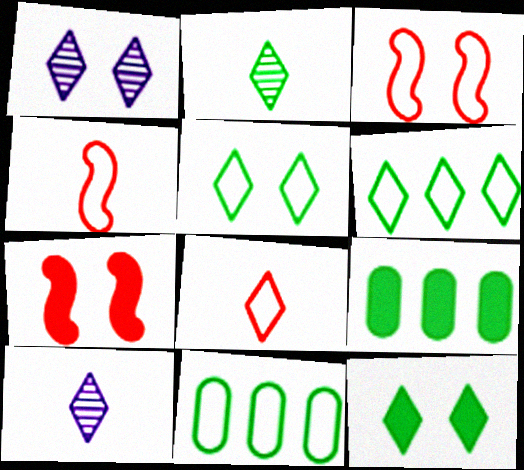[[1, 4, 9], 
[2, 6, 12], 
[3, 9, 10], 
[7, 10, 11]]